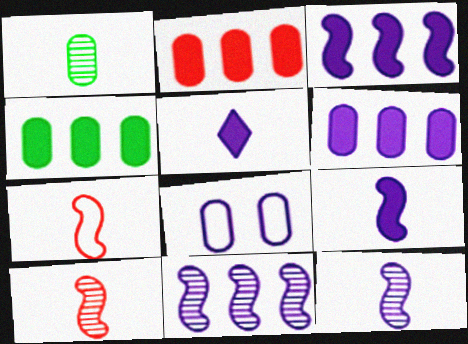[[1, 2, 8], 
[1, 5, 7], 
[2, 4, 6], 
[5, 8, 11]]